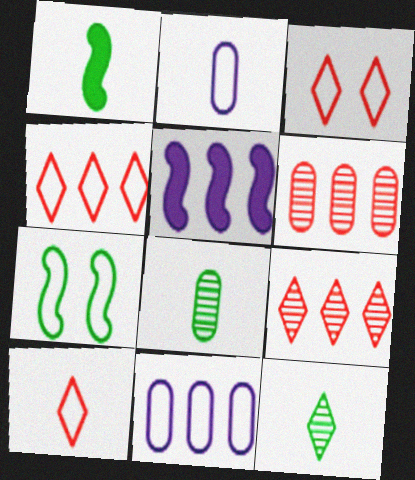[[2, 4, 7], 
[3, 4, 10], 
[3, 5, 8], 
[7, 10, 11]]